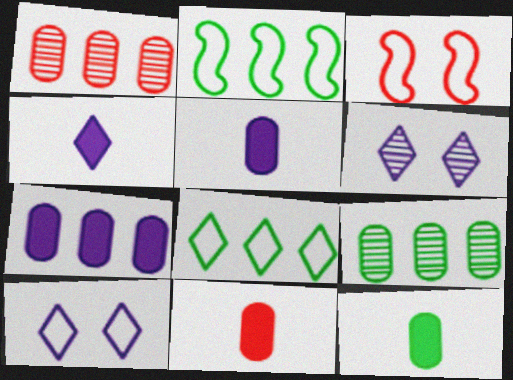[[2, 6, 11], 
[3, 4, 9], 
[5, 11, 12]]